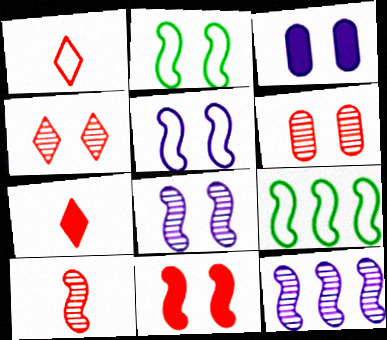[[2, 3, 4], 
[2, 8, 11]]